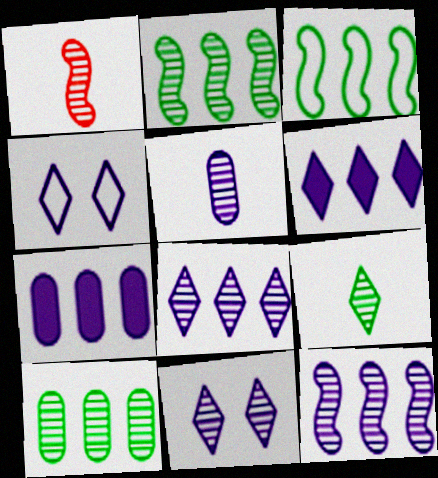[[1, 5, 9], 
[1, 10, 11], 
[5, 11, 12]]